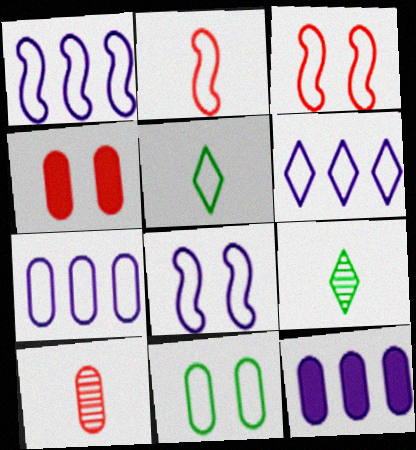[[1, 4, 9], 
[1, 6, 7], 
[2, 6, 11], 
[3, 5, 7], 
[3, 9, 12], 
[10, 11, 12]]